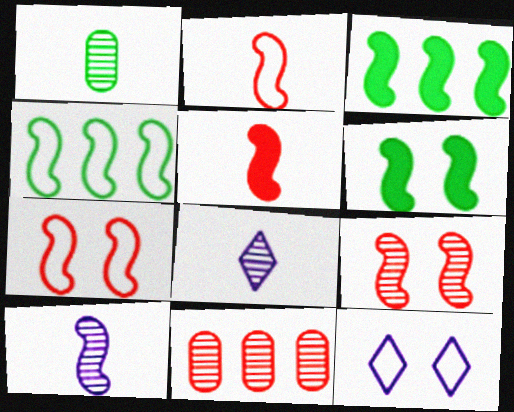[[3, 7, 10]]